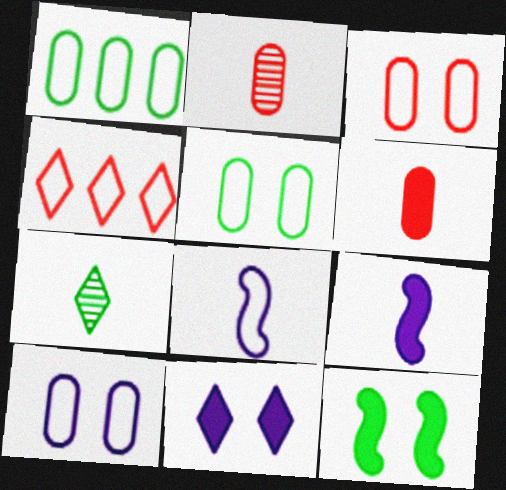[[1, 7, 12], 
[3, 5, 10], 
[4, 5, 8], 
[4, 7, 11], 
[6, 7, 8]]